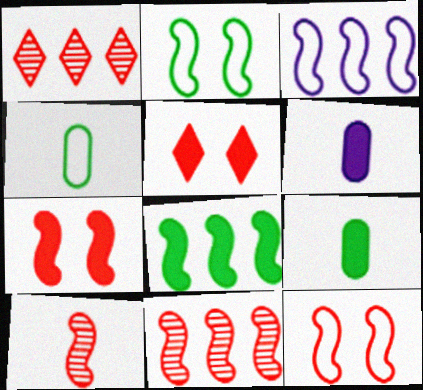[[1, 2, 6], 
[3, 8, 11], 
[5, 6, 8]]